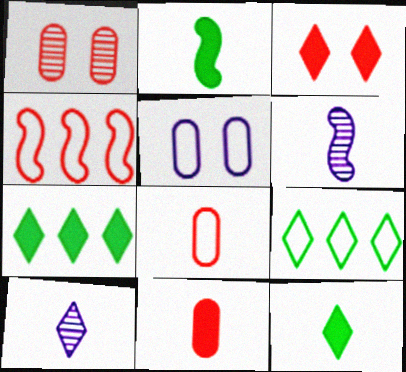[[2, 8, 10], 
[3, 9, 10], 
[6, 8, 12]]